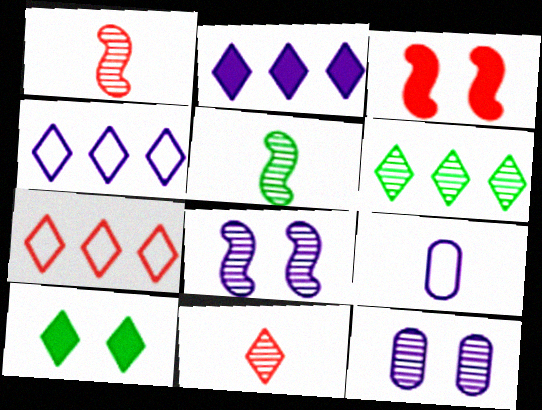[[1, 6, 12], 
[2, 6, 7], 
[2, 8, 9], 
[3, 6, 9], 
[4, 10, 11]]